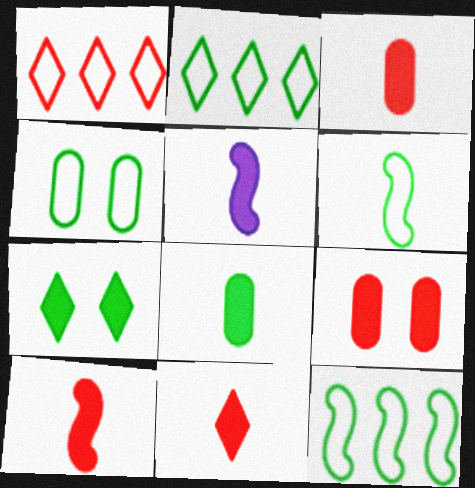[[2, 4, 6], 
[3, 10, 11], 
[5, 8, 11]]